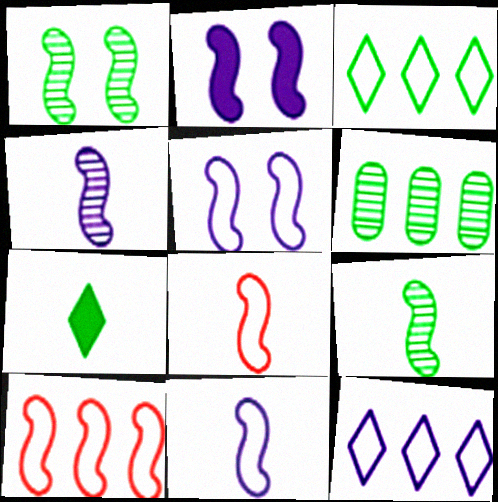[[2, 9, 10]]